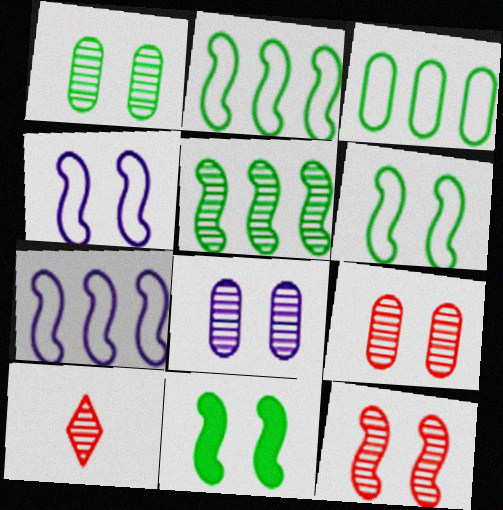[[1, 8, 9], 
[4, 11, 12], 
[5, 8, 10]]